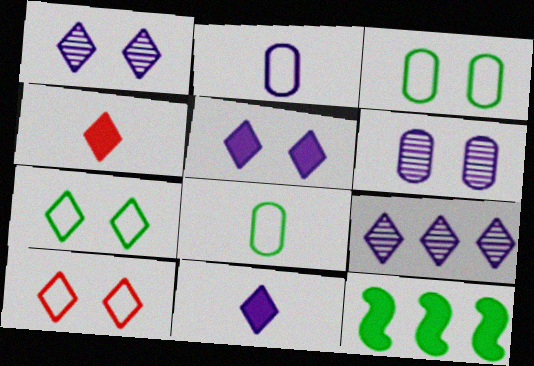[[4, 7, 9]]